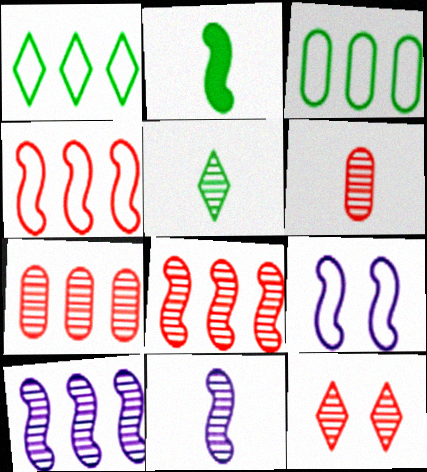[[2, 8, 9], 
[5, 6, 11], 
[6, 8, 12]]